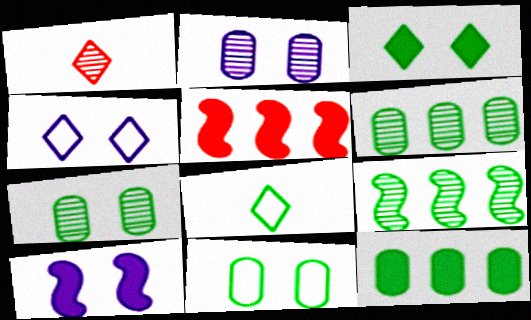[[1, 2, 9], 
[2, 4, 10], 
[2, 5, 8]]